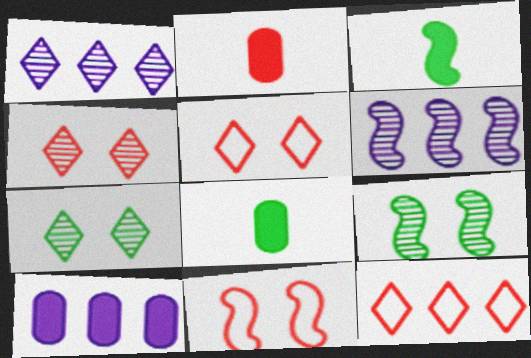[[1, 8, 11], 
[3, 6, 11], 
[5, 6, 8]]